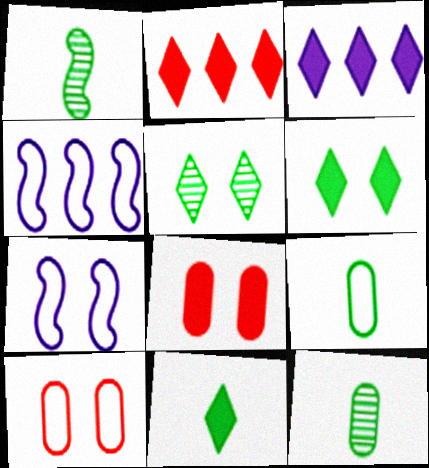[[1, 3, 10], 
[1, 9, 11], 
[2, 7, 12], 
[5, 7, 8]]